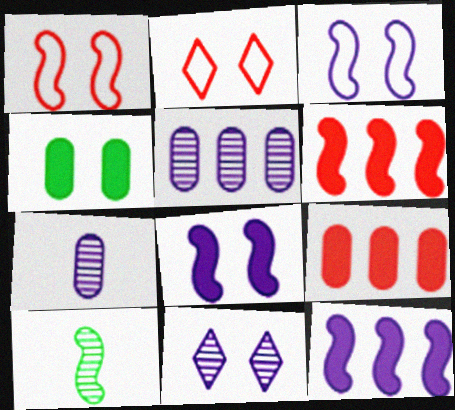[[1, 4, 11], 
[1, 10, 12], 
[3, 6, 10]]